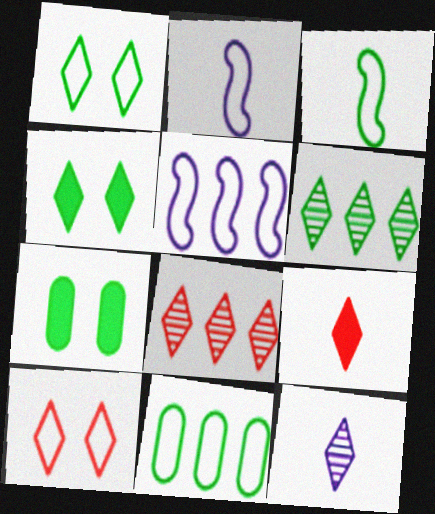[[1, 3, 11], 
[2, 7, 8], 
[2, 10, 11], 
[3, 6, 7], 
[8, 9, 10]]